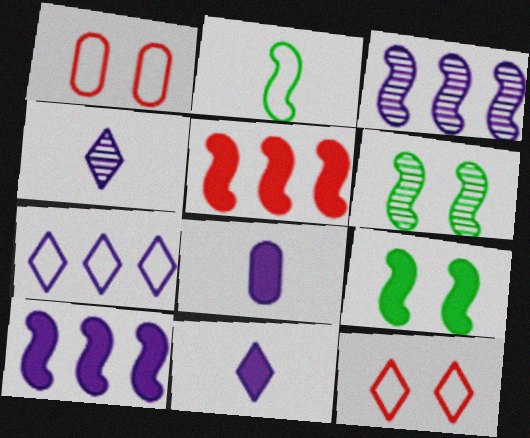[[1, 2, 7]]